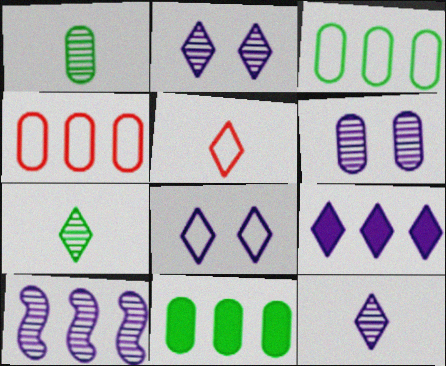[[6, 10, 12], 
[8, 9, 12]]